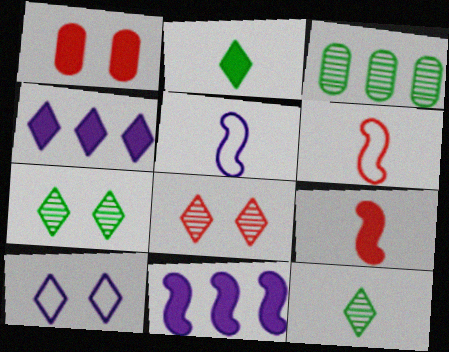[[1, 2, 11], 
[3, 9, 10]]